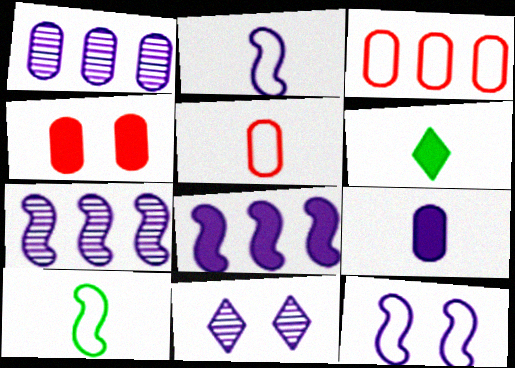[[4, 6, 8]]